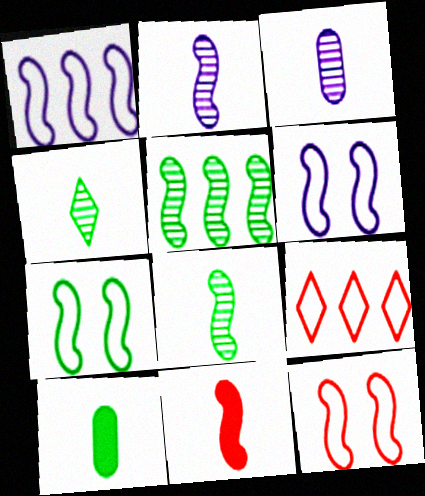[[5, 6, 11], 
[6, 7, 12]]